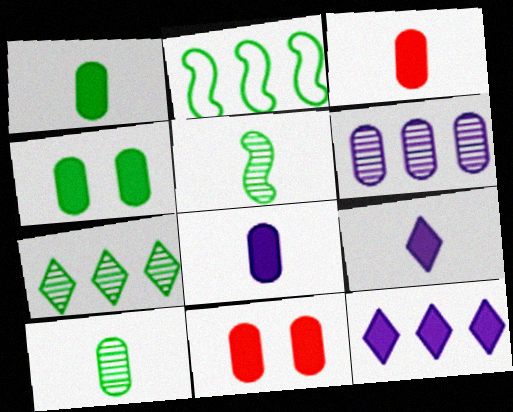[[1, 3, 8]]